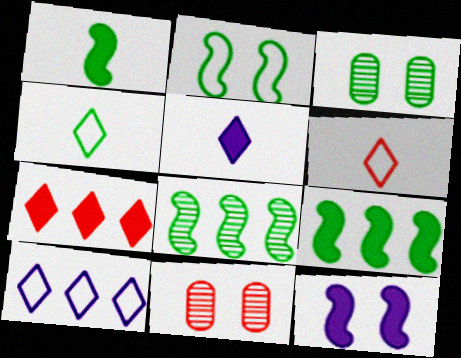[[1, 2, 8], 
[1, 10, 11], 
[3, 4, 9]]